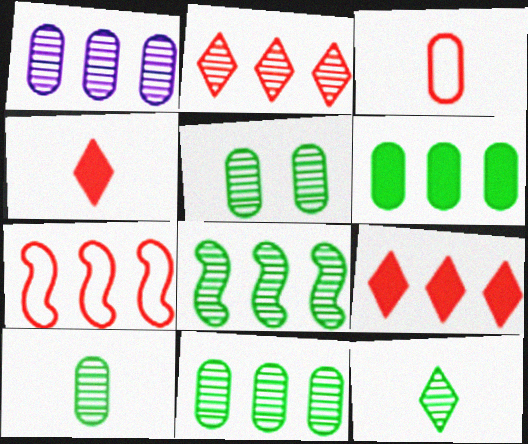[[1, 2, 8], 
[5, 8, 12], 
[5, 10, 11]]